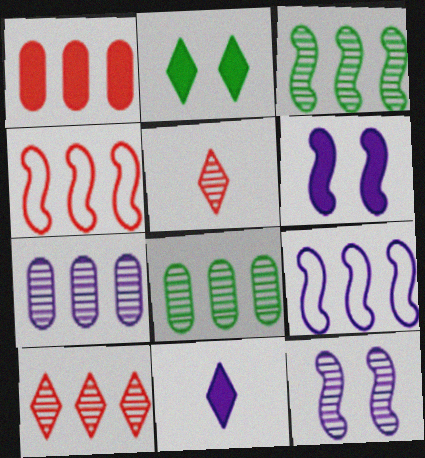[[1, 4, 10], 
[3, 7, 10], 
[5, 8, 12]]